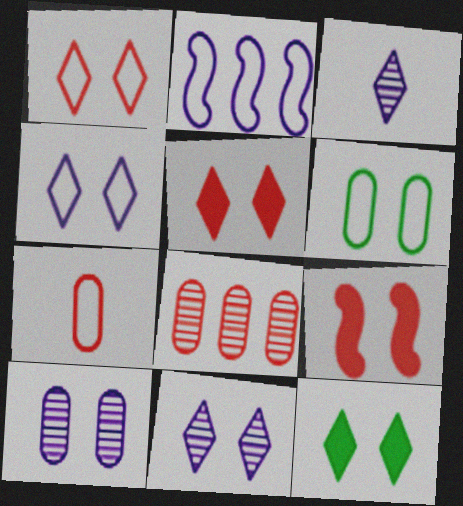[[1, 11, 12], 
[6, 9, 11]]